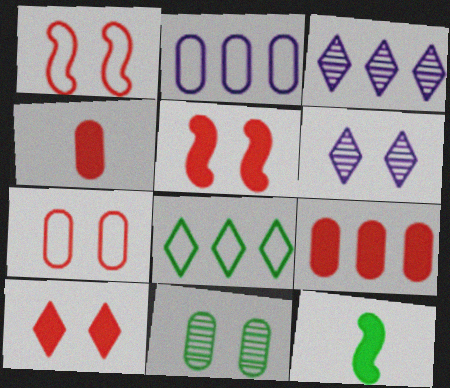[[2, 4, 11], 
[3, 7, 12], 
[8, 11, 12]]